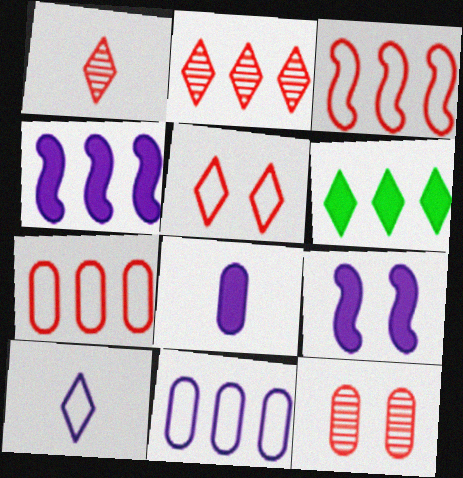[]